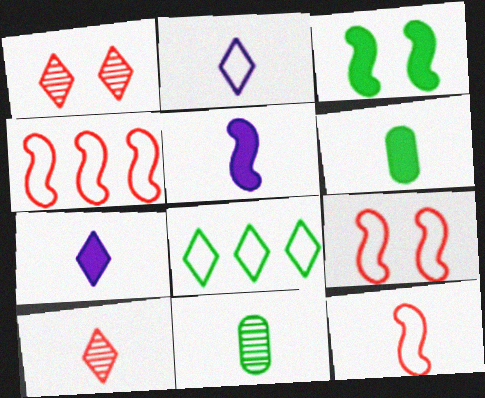[[1, 7, 8], 
[3, 8, 11], 
[4, 9, 12], 
[7, 11, 12]]